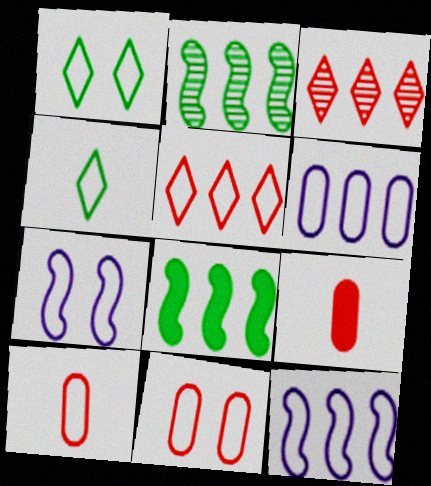[[1, 7, 11], 
[1, 10, 12], 
[3, 6, 8], 
[4, 11, 12]]